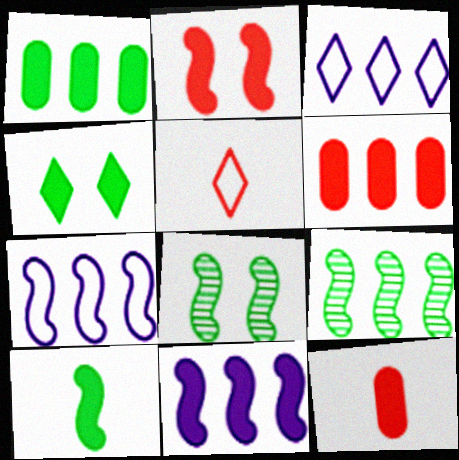[[1, 4, 10], 
[2, 10, 11], 
[3, 6, 9], 
[3, 8, 12], 
[4, 11, 12]]